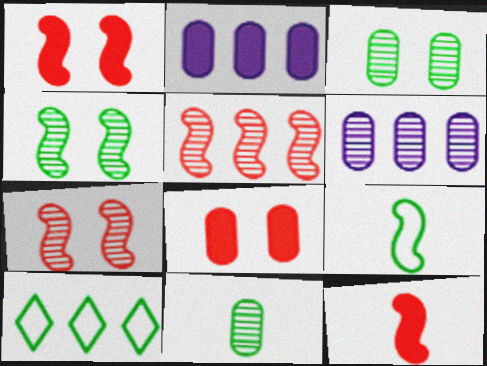[[2, 5, 10]]